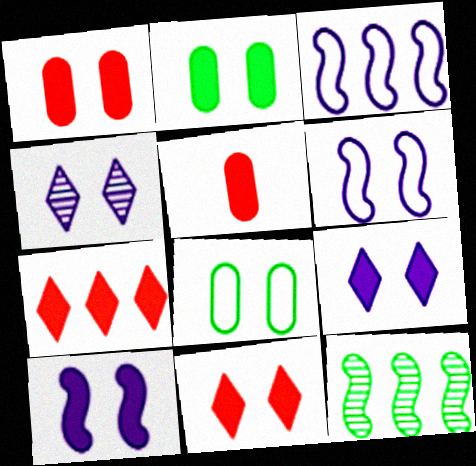[[2, 10, 11]]